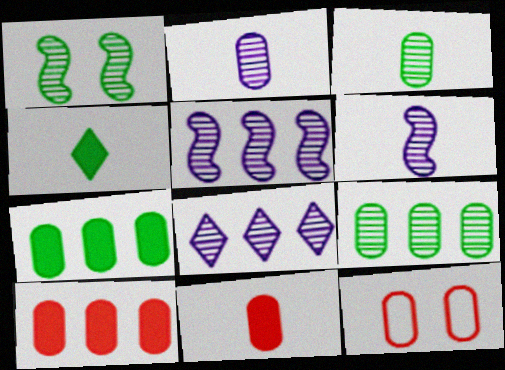[[2, 7, 12], 
[4, 5, 12]]